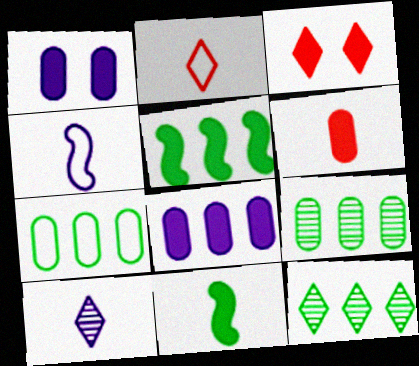[[3, 4, 9], 
[3, 8, 11], 
[5, 7, 12]]